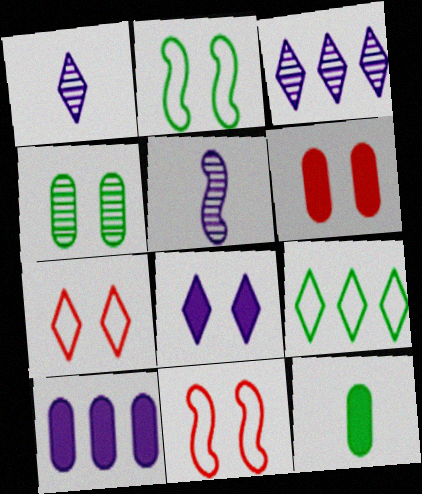[[3, 11, 12], 
[4, 8, 11], 
[5, 6, 9], 
[6, 10, 12]]